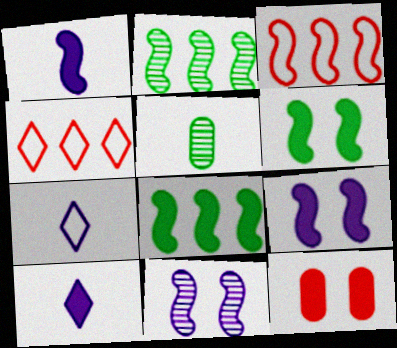[[2, 7, 12], 
[4, 5, 9], 
[8, 10, 12]]